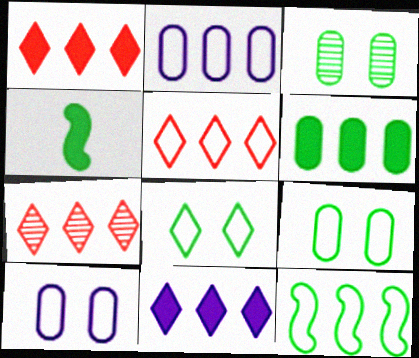[[1, 5, 7], 
[2, 5, 12], 
[4, 7, 10]]